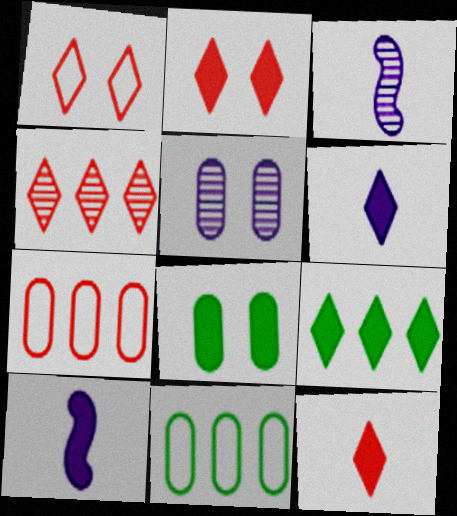[[1, 4, 12], 
[2, 3, 11], 
[2, 6, 9]]